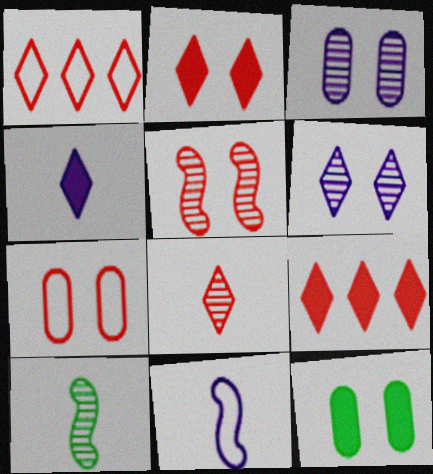[[1, 2, 8], 
[2, 5, 7], 
[3, 7, 12]]